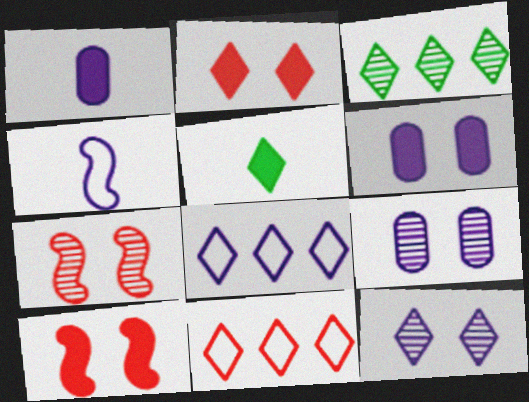[[5, 11, 12]]